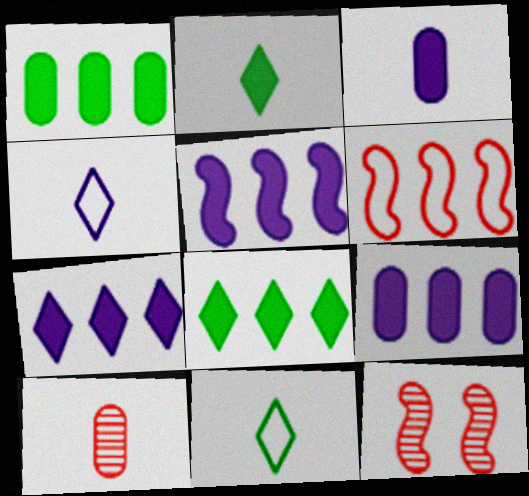[[1, 4, 12], 
[5, 7, 9], 
[9, 11, 12]]